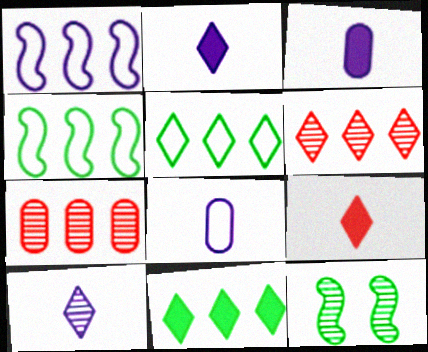[[1, 7, 11], 
[7, 10, 12]]